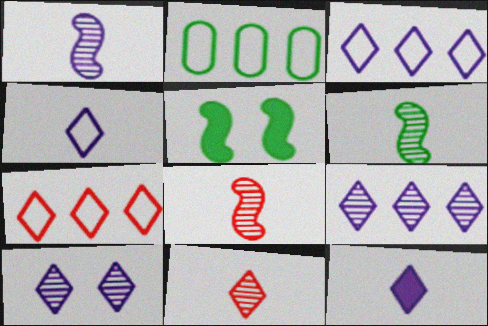[[1, 6, 8], 
[3, 10, 12]]